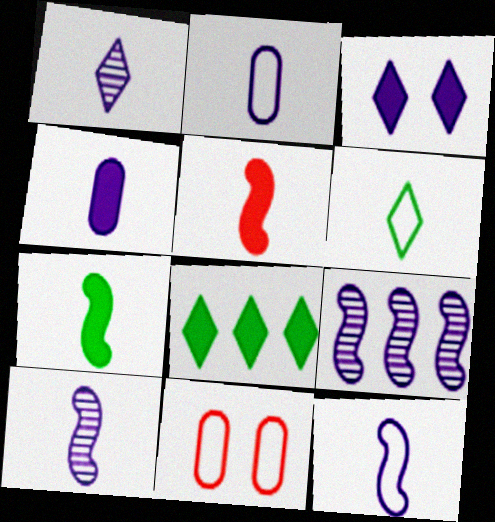[[1, 4, 12], 
[2, 3, 9], 
[8, 10, 11]]